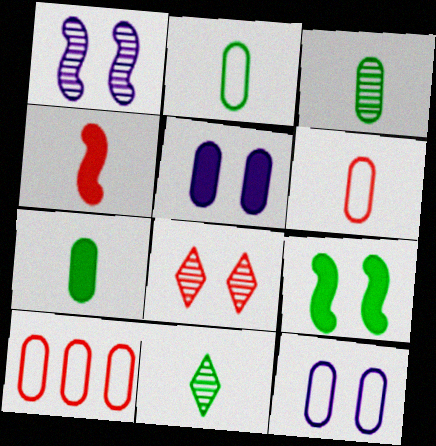[[2, 3, 7], 
[2, 10, 12], 
[3, 5, 10], 
[4, 8, 10], 
[8, 9, 12]]